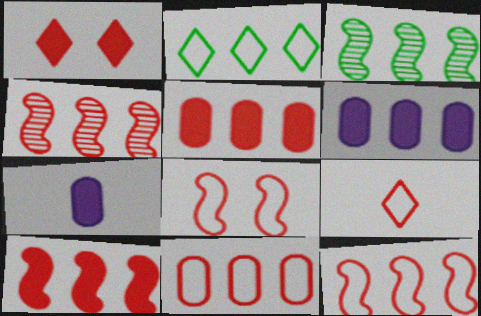[[2, 4, 6], 
[4, 10, 12], 
[8, 9, 11]]